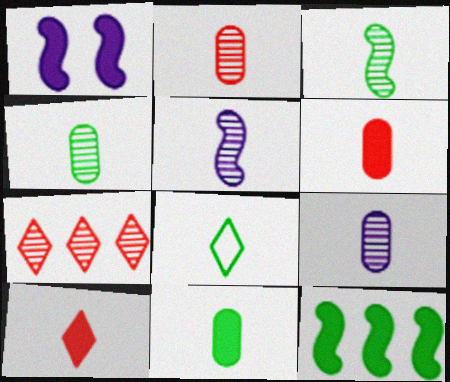[[2, 4, 9], 
[3, 8, 11], 
[5, 6, 8]]